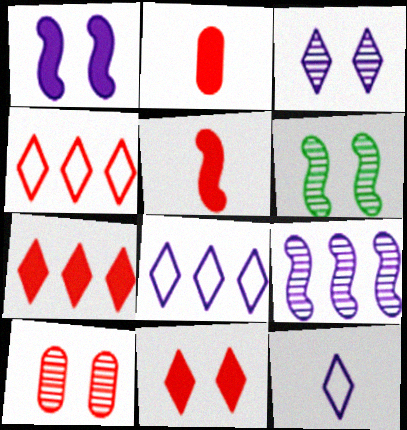[[2, 6, 8], 
[3, 6, 10], 
[4, 5, 10]]